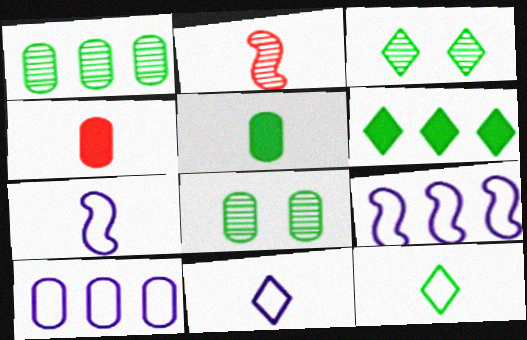[[2, 5, 11], 
[3, 4, 9], 
[3, 6, 12], 
[4, 8, 10]]